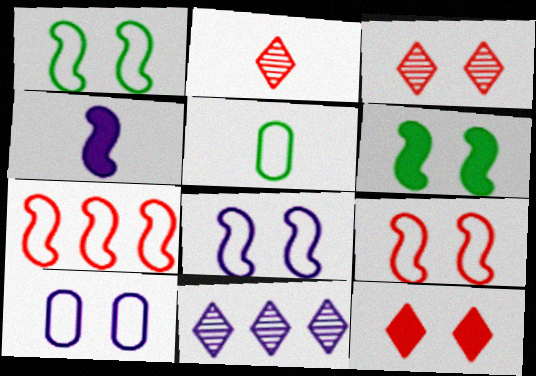[[1, 8, 9], 
[2, 4, 5], 
[3, 6, 10], 
[4, 10, 11]]